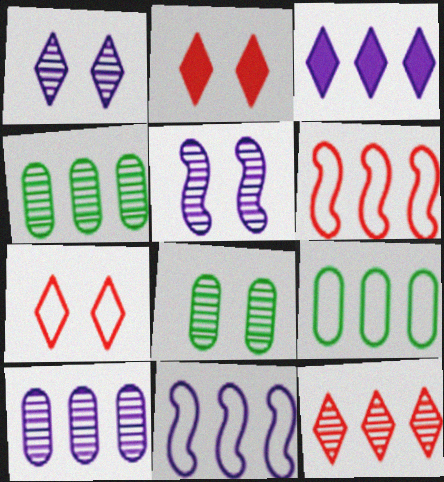[[3, 4, 6], 
[3, 10, 11]]